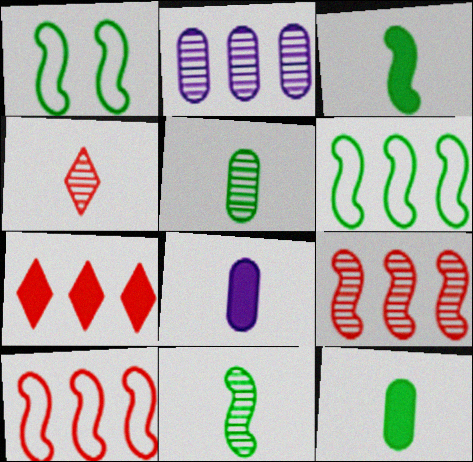[[2, 6, 7]]